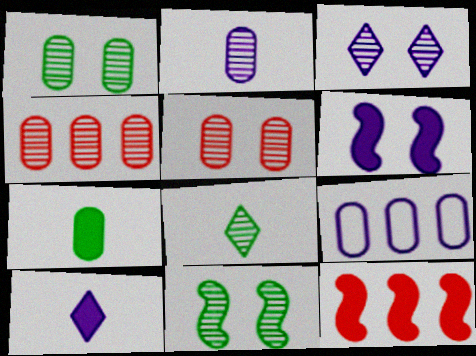[[1, 2, 4], 
[3, 5, 11], 
[5, 7, 9]]